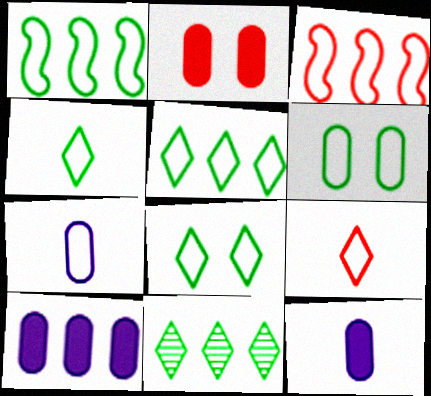[[1, 4, 6], 
[3, 7, 8], 
[3, 10, 11], 
[4, 5, 8]]